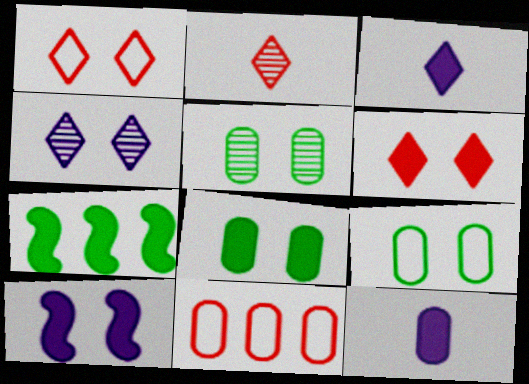[[1, 5, 10], 
[5, 8, 9], 
[5, 11, 12], 
[6, 7, 12], 
[6, 8, 10]]